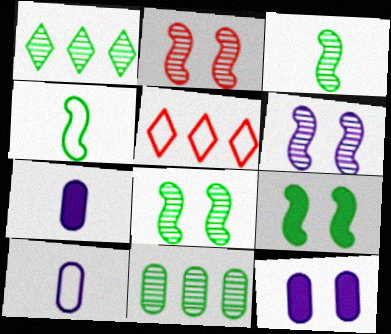[[2, 6, 8], 
[3, 5, 12], 
[5, 7, 8]]